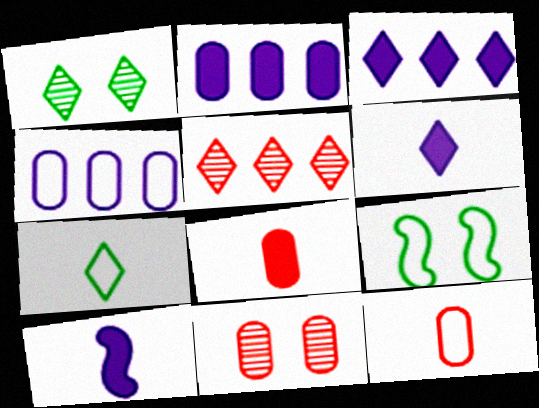[]